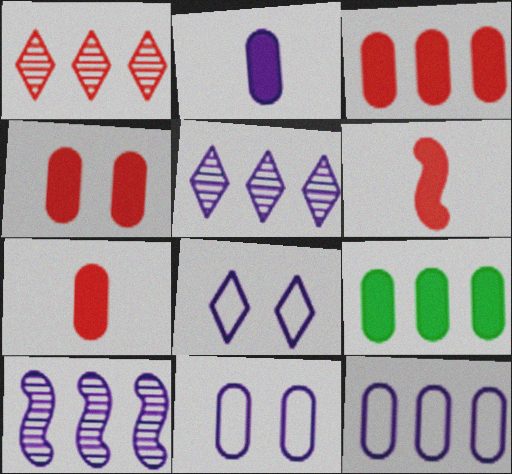[[2, 4, 9], 
[2, 8, 10], 
[3, 4, 7]]